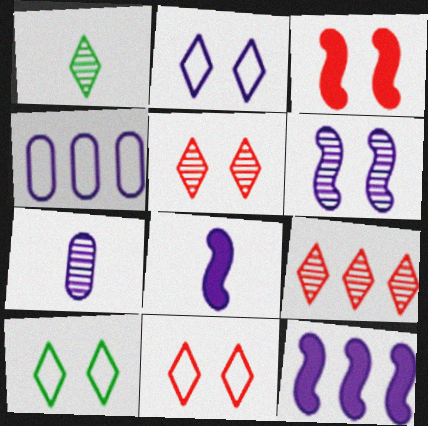[[1, 3, 4], 
[2, 7, 12], 
[2, 10, 11]]